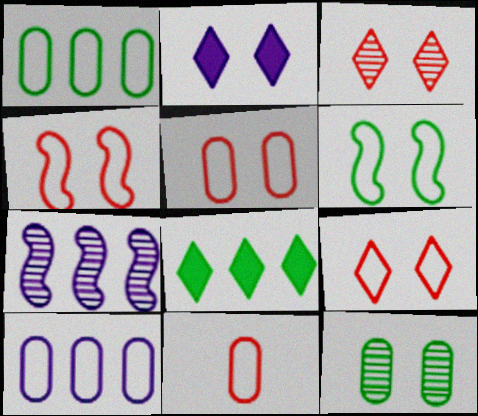[[2, 4, 12], 
[4, 5, 9]]